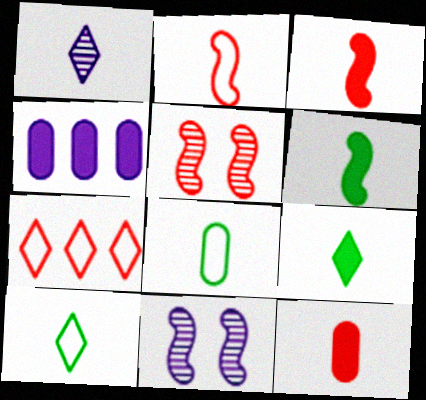[[1, 3, 8], 
[4, 5, 10], 
[5, 7, 12]]